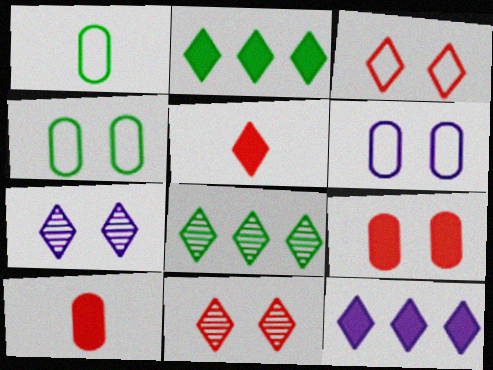[]